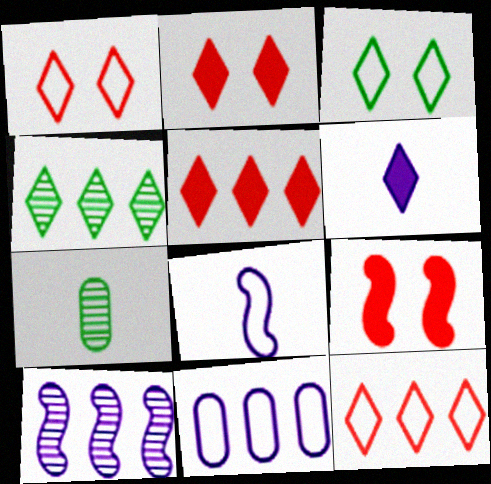[[1, 4, 6]]